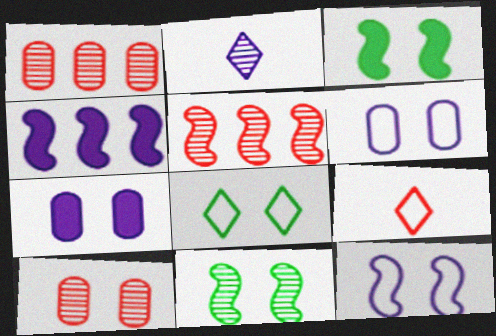[[1, 2, 11], 
[2, 4, 6]]